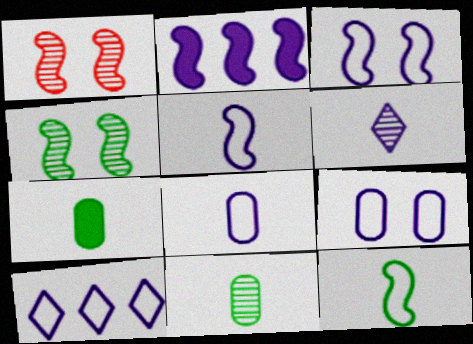[[1, 2, 12], 
[1, 7, 10], 
[2, 6, 9], 
[3, 8, 10], 
[5, 9, 10]]